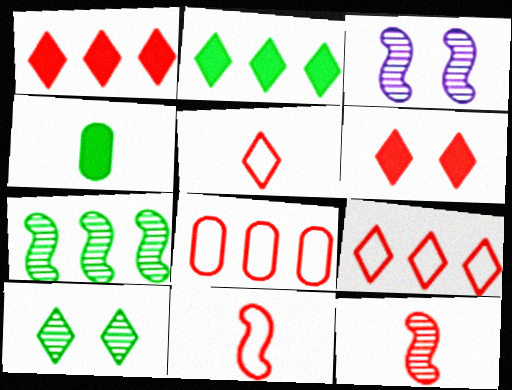[[3, 4, 9], 
[3, 7, 12], 
[6, 8, 12]]